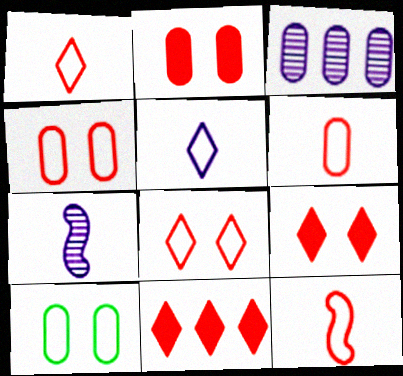[[1, 6, 12], 
[7, 10, 11]]